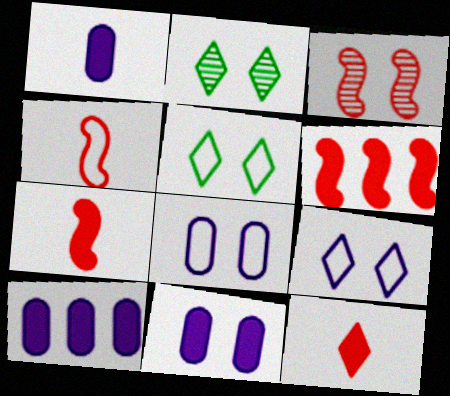[[1, 10, 11], 
[2, 4, 10], 
[3, 4, 6], 
[3, 5, 11]]